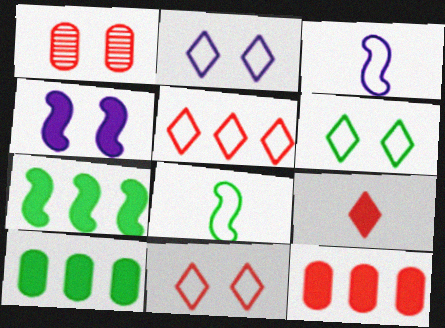[[1, 4, 6], 
[2, 6, 11], 
[4, 9, 10]]